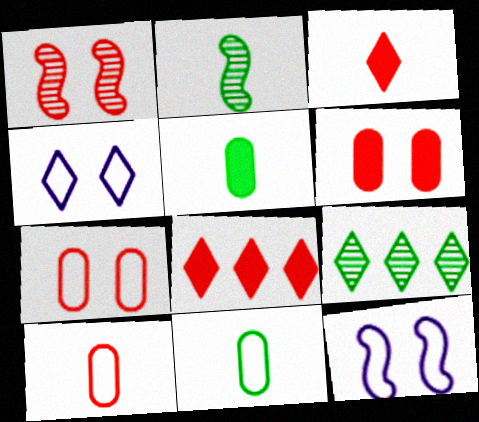[[1, 8, 10], 
[3, 4, 9]]